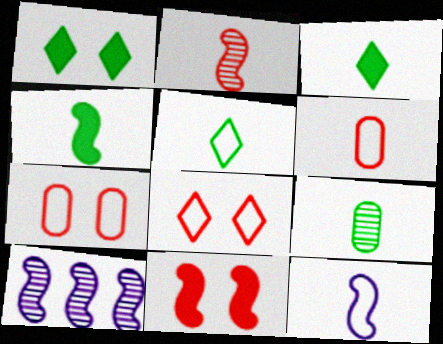[[1, 6, 10], 
[2, 4, 12], 
[3, 7, 10], 
[4, 5, 9], 
[5, 6, 12]]